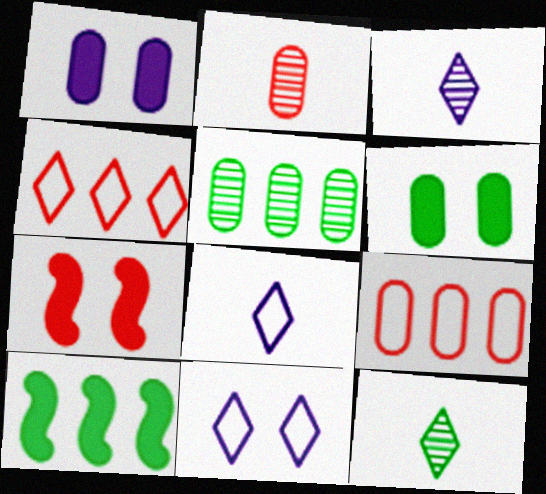[[2, 4, 7], 
[2, 10, 11], 
[5, 7, 8]]